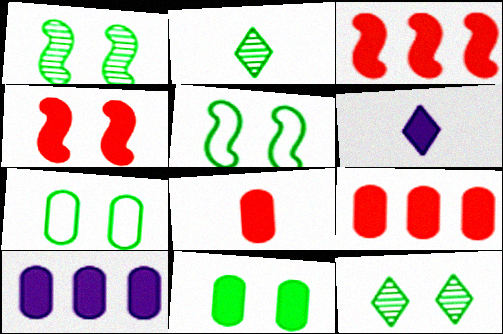[[3, 6, 11], 
[5, 11, 12], 
[8, 10, 11]]